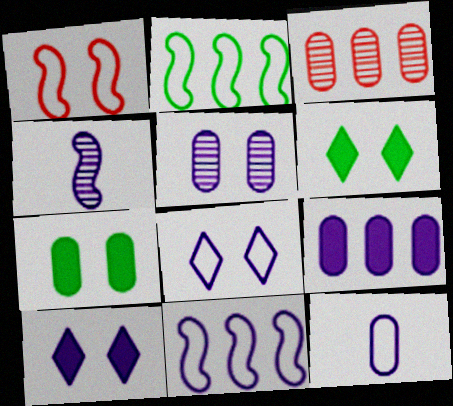[[1, 5, 6], 
[3, 7, 12], 
[4, 8, 9], 
[5, 9, 12], 
[8, 11, 12]]